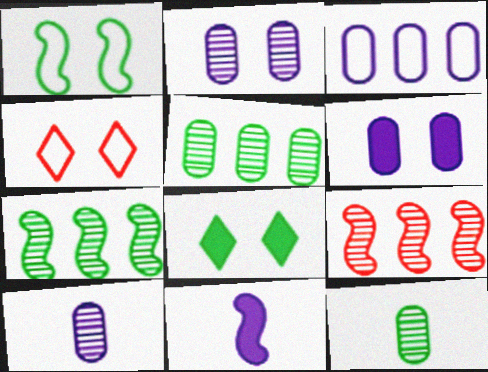[[1, 9, 11], 
[3, 6, 10], 
[4, 5, 11]]